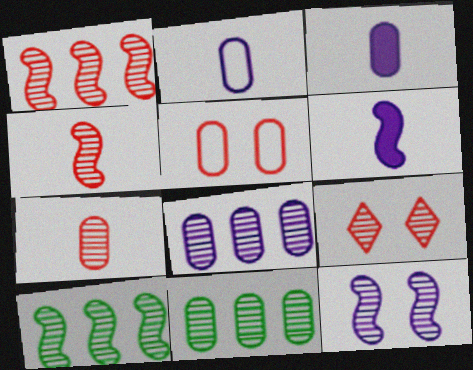[[1, 7, 9], 
[3, 5, 11], 
[4, 10, 12]]